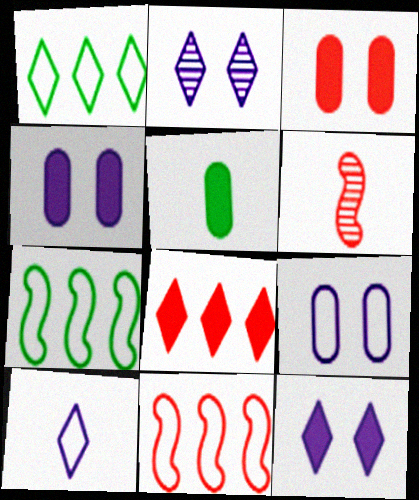[[1, 4, 6], 
[2, 5, 11], 
[5, 6, 10]]